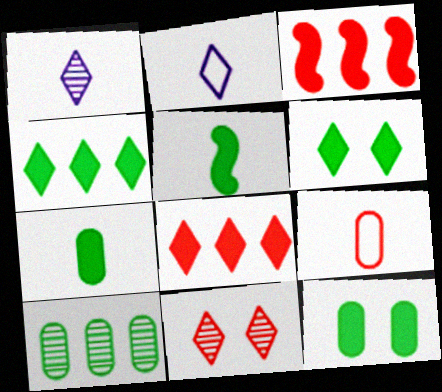[[1, 5, 9], 
[2, 4, 11], 
[3, 9, 11], 
[4, 5, 12]]